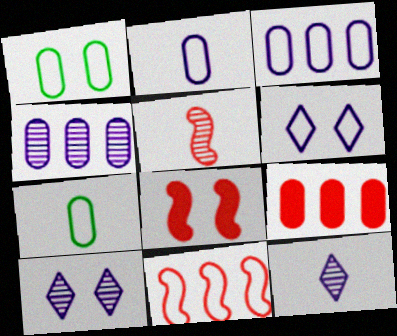[[1, 8, 10], 
[5, 8, 11], 
[6, 7, 11]]